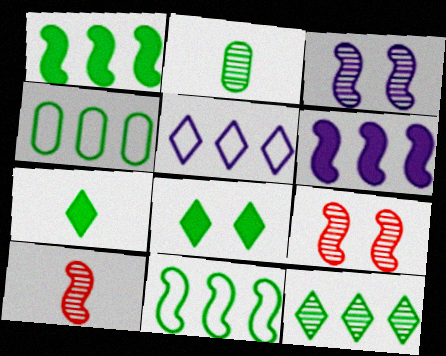[[1, 4, 12], 
[2, 8, 11]]